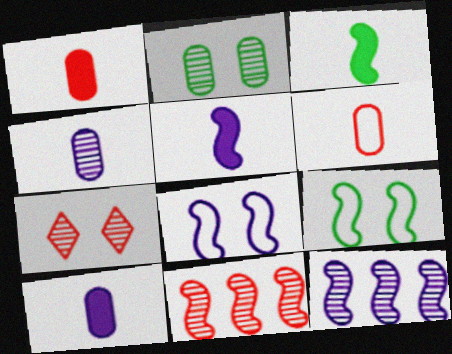[[3, 8, 11], 
[5, 8, 12], 
[5, 9, 11]]